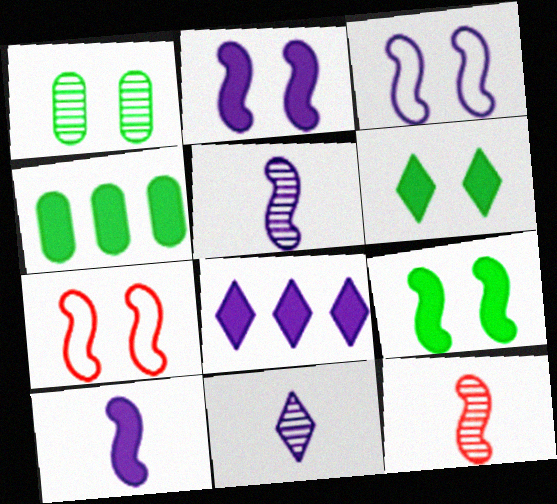[[4, 7, 11]]